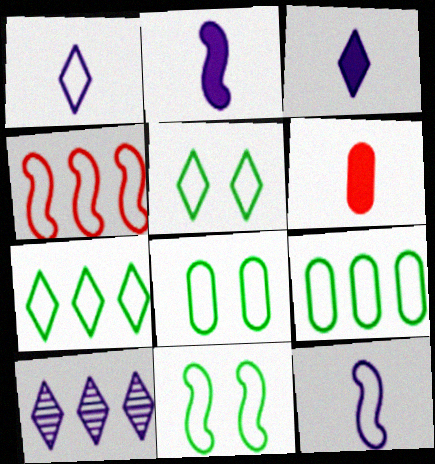[[1, 4, 8], 
[4, 11, 12], 
[5, 8, 11], 
[6, 10, 11]]